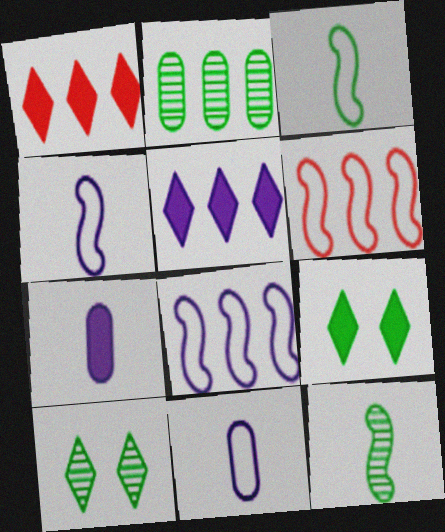[[1, 2, 8], 
[2, 3, 9], 
[2, 5, 6], 
[2, 10, 12], 
[6, 7, 10]]